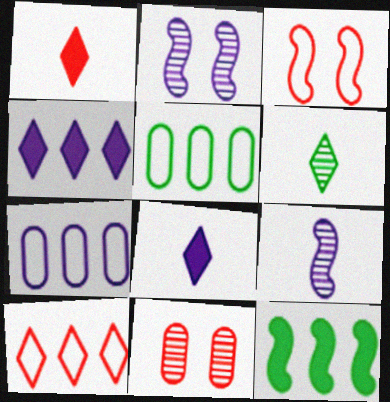[[1, 2, 5], 
[2, 7, 8], 
[3, 9, 12]]